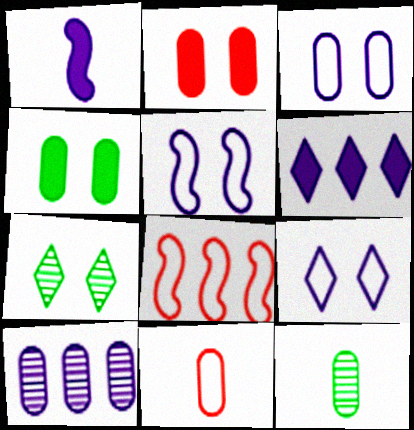[[1, 9, 10], 
[2, 5, 7], 
[3, 5, 9], 
[4, 10, 11]]